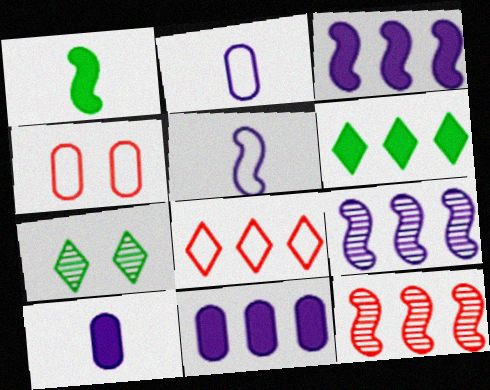[]